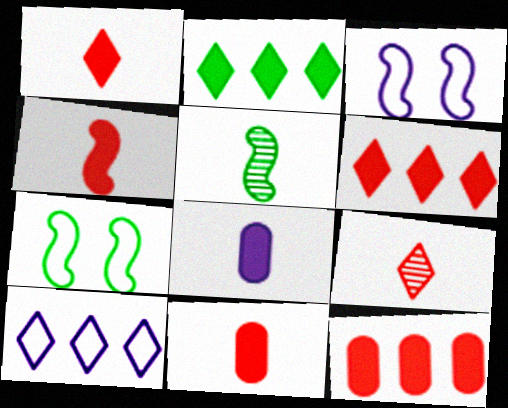[[1, 4, 11]]